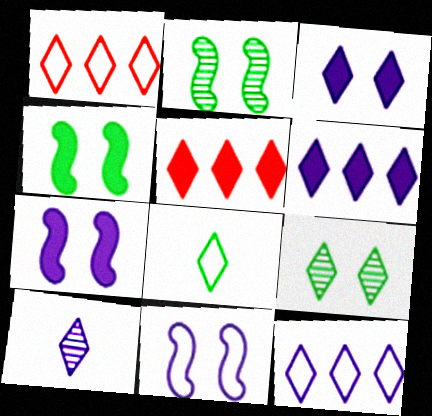[[3, 10, 12]]